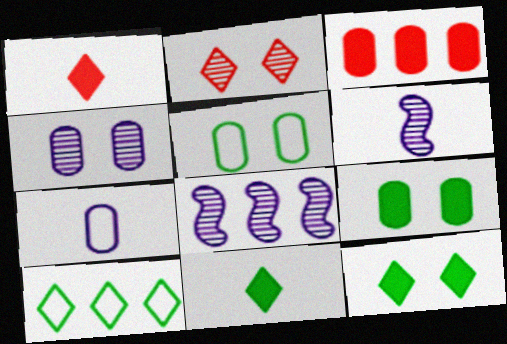[[1, 5, 8], 
[3, 8, 10]]